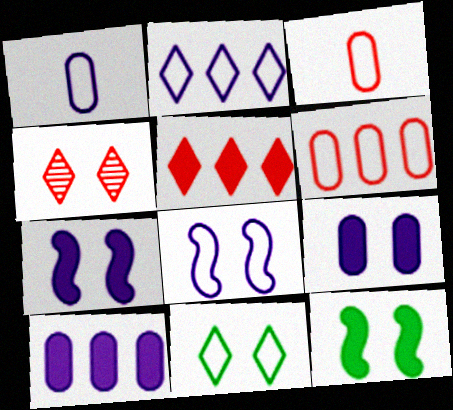[[1, 2, 8]]